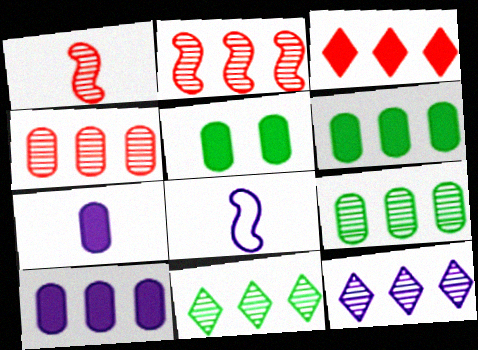[[2, 9, 12]]